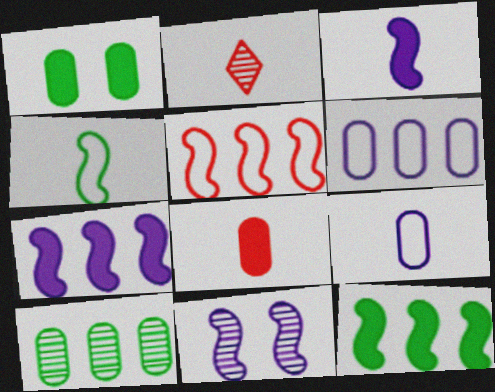[[2, 10, 11]]